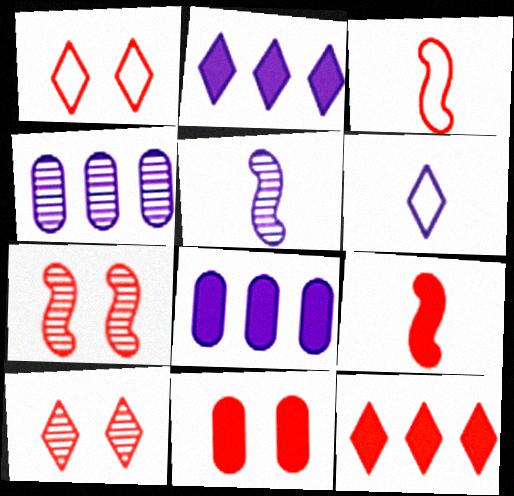[[1, 7, 11], 
[9, 11, 12]]